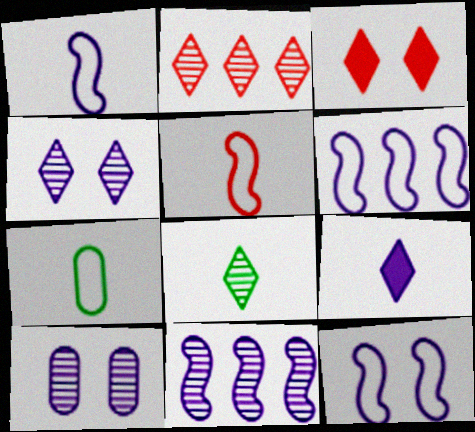[[1, 6, 12], 
[2, 4, 8], 
[3, 7, 11], 
[6, 9, 10]]